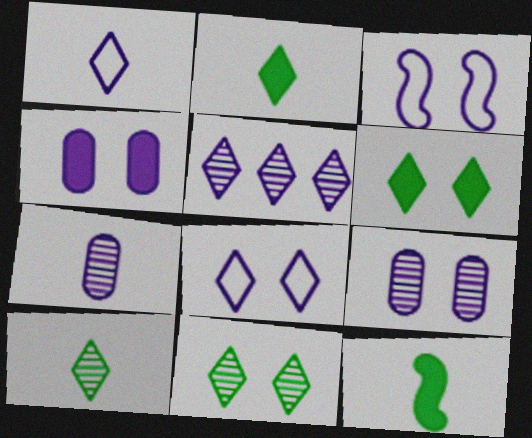[]